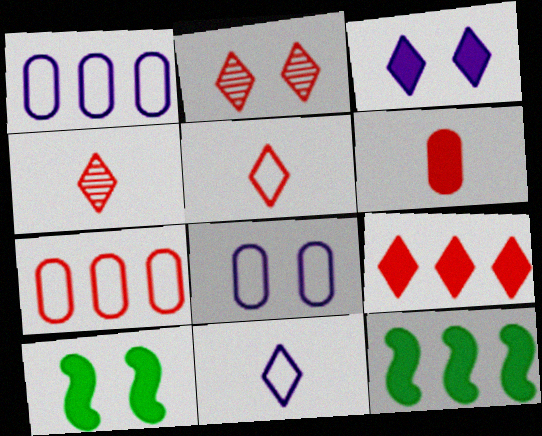[[1, 4, 10], 
[2, 5, 9], 
[2, 8, 10], 
[3, 6, 12], 
[4, 8, 12]]